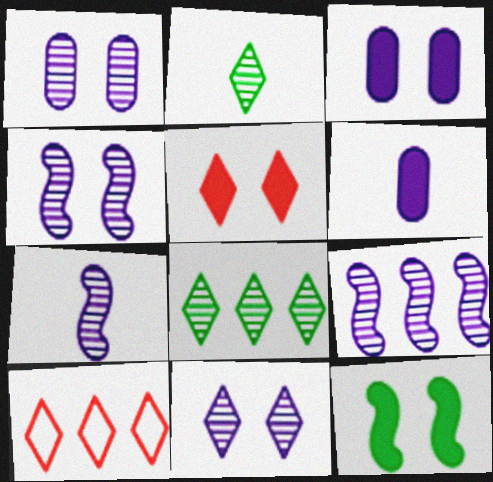[[1, 4, 11], 
[3, 5, 12], 
[4, 7, 9]]